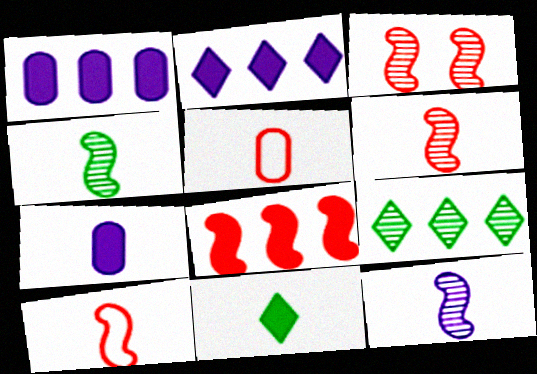[[3, 8, 10], 
[4, 6, 12], 
[5, 11, 12]]